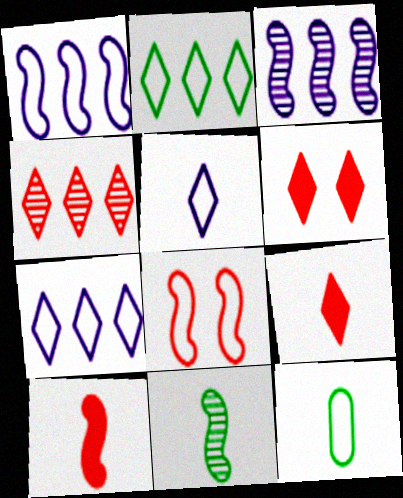[[3, 6, 12], 
[7, 8, 12]]